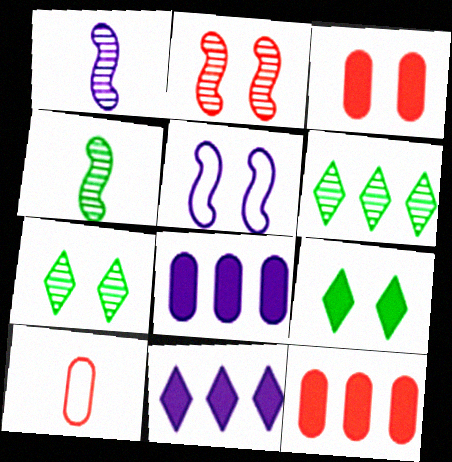[[3, 5, 7]]